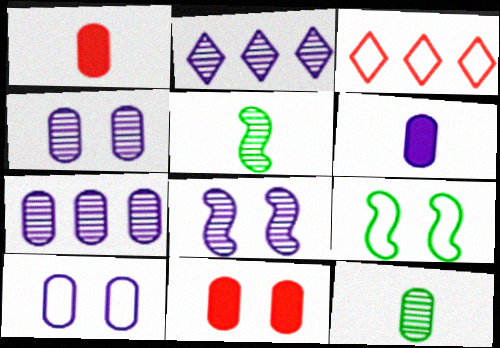[[1, 2, 9], 
[6, 7, 10]]